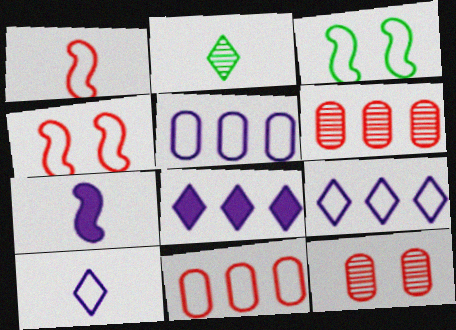[[3, 10, 11]]